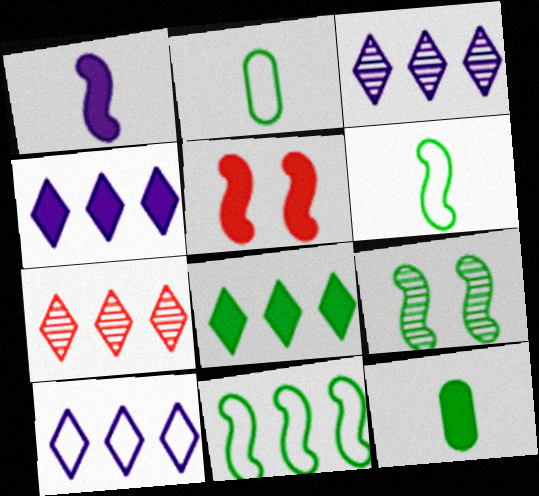[[2, 3, 5], 
[2, 8, 9], 
[3, 4, 10], 
[4, 5, 12], 
[7, 8, 10]]